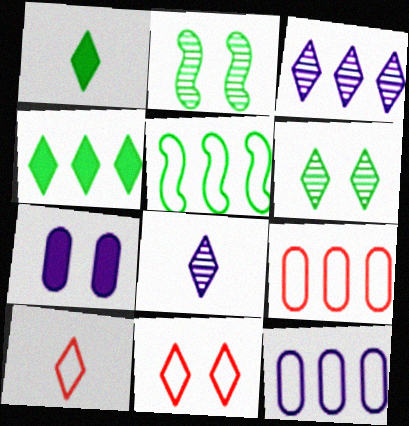[[1, 3, 11], 
[1, 8, 10], 
[2, 7, 11], 
[4, 8, 11]]